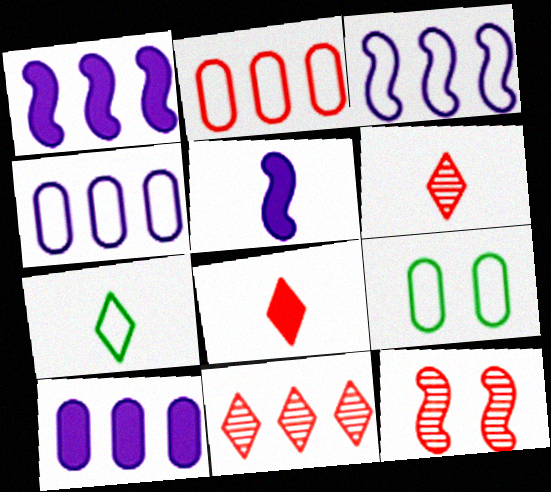[[1, 6, 9], 
[2, 8, 12], 
[5, 9, 11], 
[7, 10, 12]]